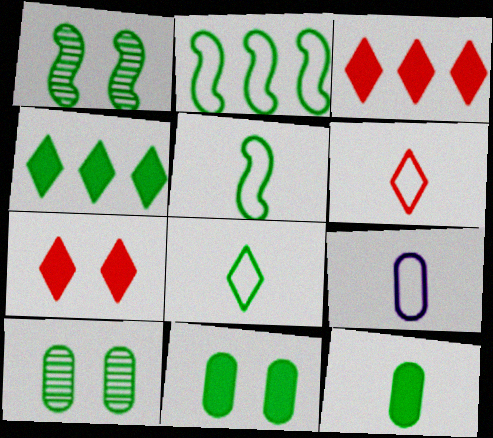[[1, 3, 9], 
[4, 5, 10], 
[5, 6, 9]]